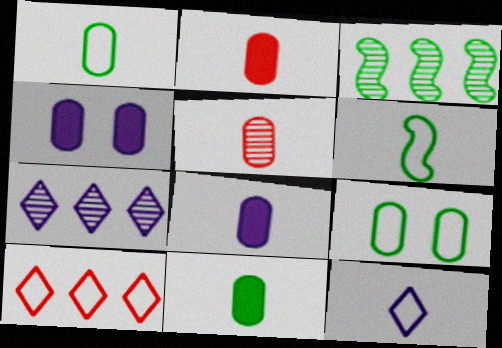[[1, 5, 8], 
[2, 8, 11]]